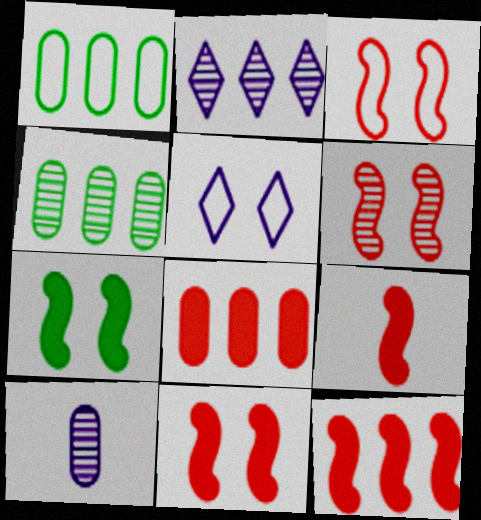[[1, 2, 12], 
[3, 6, 11], 
[4, 5, 9], 
[9, 11, 12]]